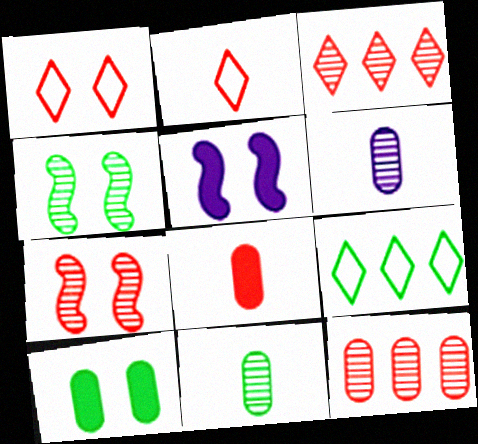[[3, 4, 6]]